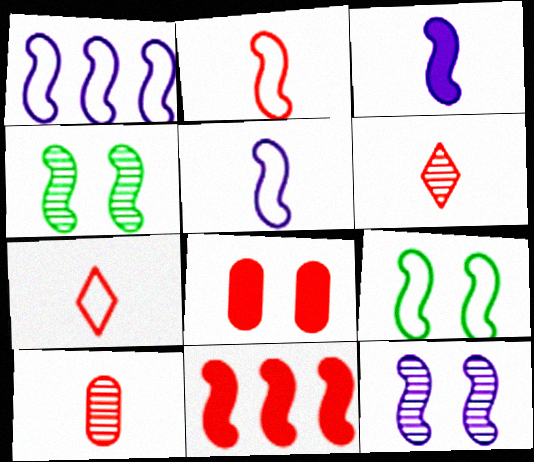[[1, 2, 9], 
[1, 3, 12], 
[4, 5, 11]]